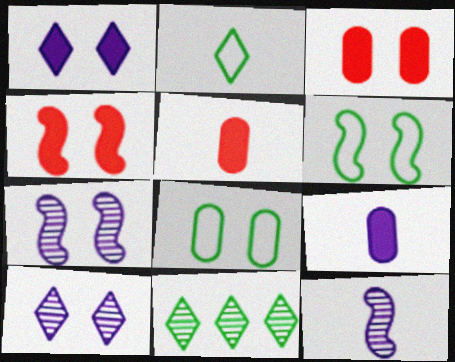[[2, 5, 12], 
[3, 6, 10], 
[4, 6, 7], 
[4, 8, 10]]